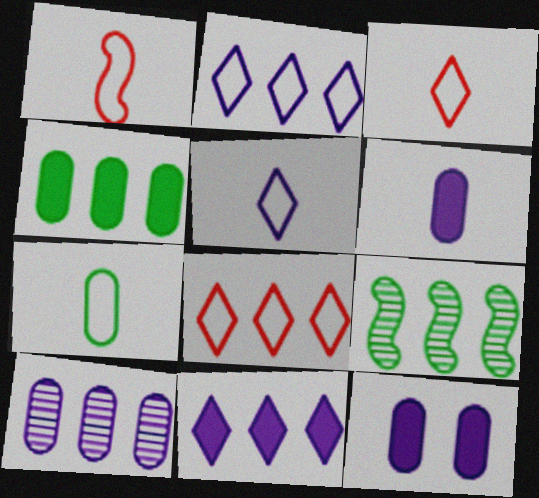[[1, 5, 7], 
[3, 9, 12]]